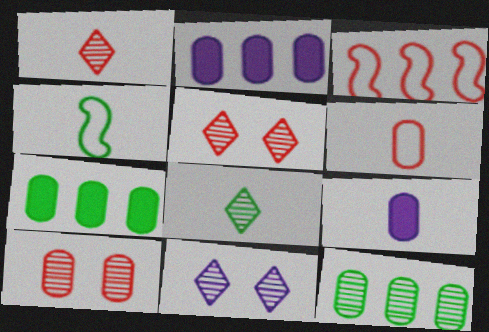[[1, 4, 9], 
[2, 4, 5]]